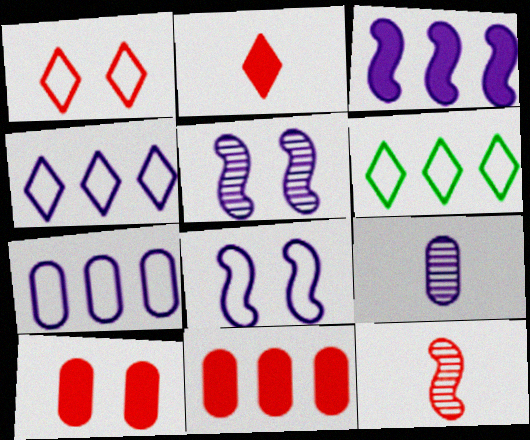[[1, 11, 12]]